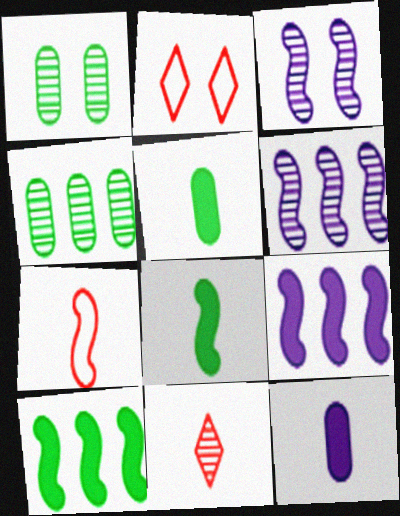[[1, 6, 11], 
[2, 5, 6], 
[3, 4, 11], 
[3, 7, 10]]